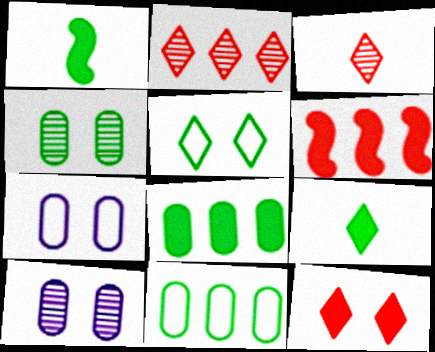[[1, 2, 7]]